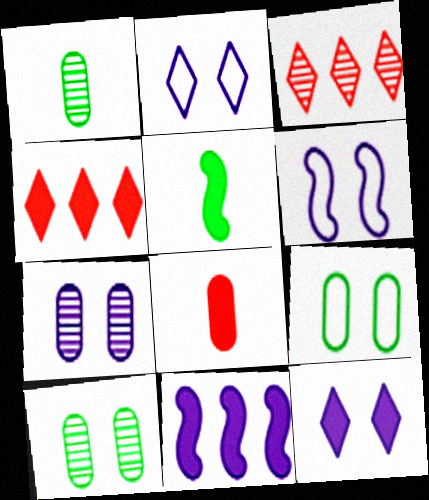[[1, 4, 6], 
[6, 7, 12]]